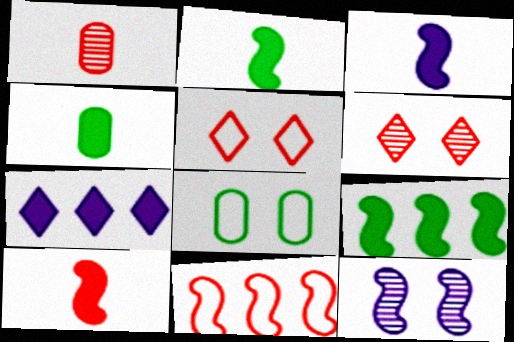[[2, 3, 10], 
[2, 11, 12]]